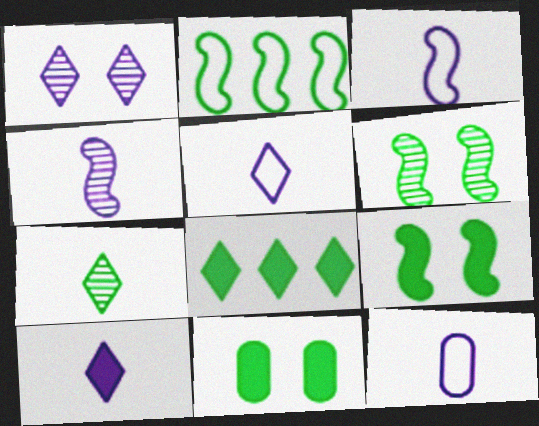[[2, 7, 11], 
[3, 5, 12], 
[4, 10, 12]]